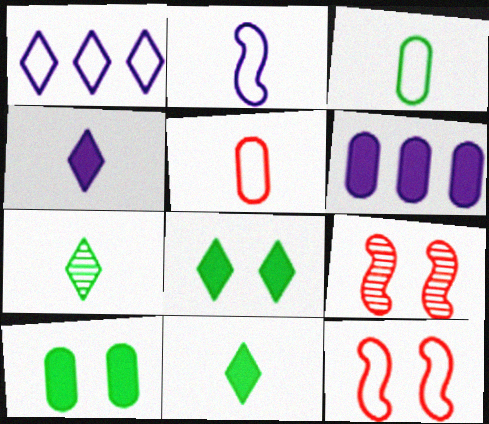[[1, 3, 12], 
[6, 7, 12]]